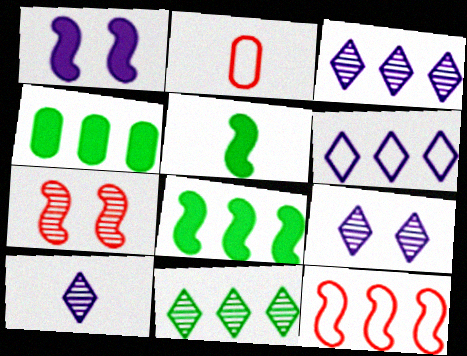[[1, 2, 11], 
[2, 5, 10], 
[2, 8, 9], 
[3, 4, 12], 
[3, 9, 10]]